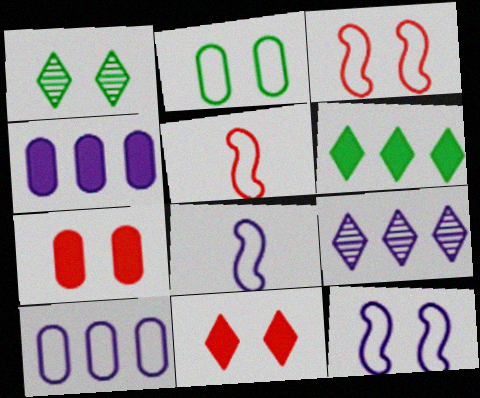[[1, 4, 5], 
[1, 7, 12]]